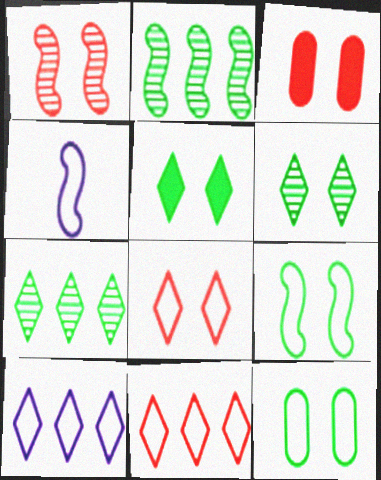[[1, 3, 8], 
[3, 4, 7], 
[4, 11, 12]]